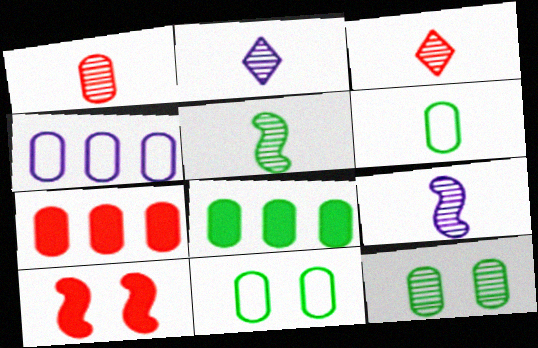[[1, 2, 5], 
[6, 8, 12]]